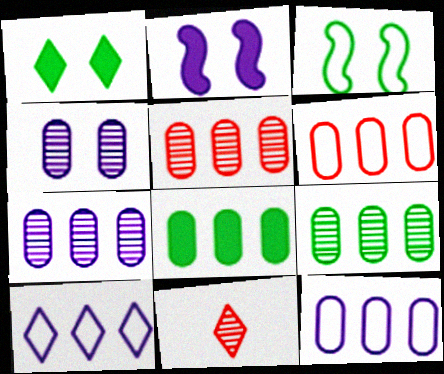[[1, 10, 11], 
[5, 7, 9], 
[5, 8, 12], 
[6, 7, 8]]